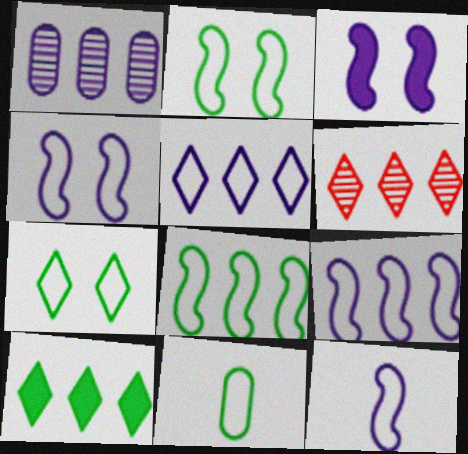[[3, 6, 11], 
[4, 9, 12], 
[5, 6, 10], 
[7, 8, 11]]